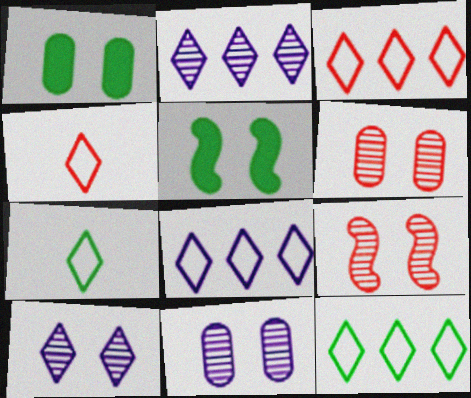[[3, 8, 12]]